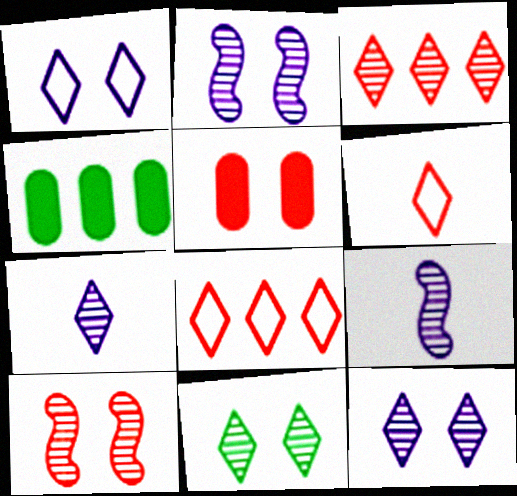[[2, 4, 6], 
[3, 7, 11]]